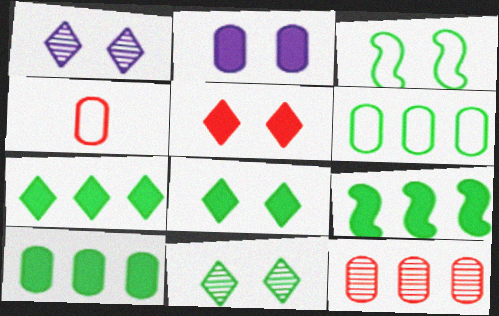[[1, 4, 9], 
[7, 9, 10]]